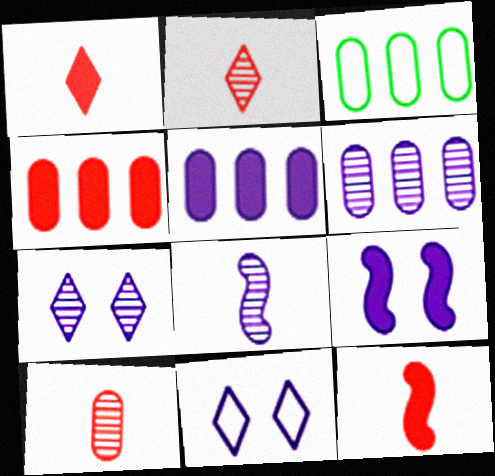[[2, 3, 9], 
[3, 4, 6], 
[3, 7, 12], 
[5, 8, 11], 
[6, 7, 8]]